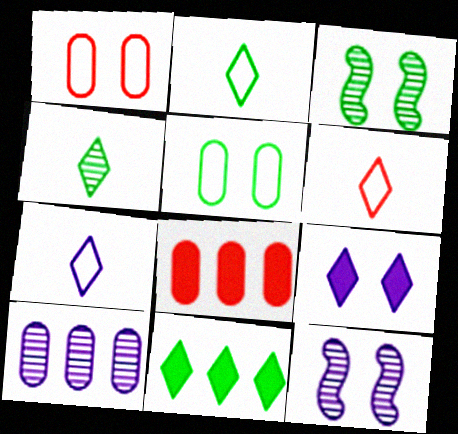[[1, 3, 9], 
[2, 6, 7], 
[2, 8, 12], 
[3, 7, 8]]